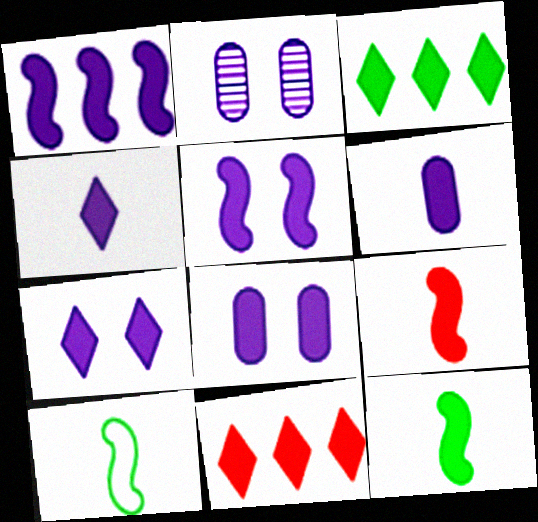[[1, 4, 8], 
[1, 6, 7], 
[2, 10, 11], 
[3, 8, 9], 
[5, 7, 8], 
[8, 11, 12]]